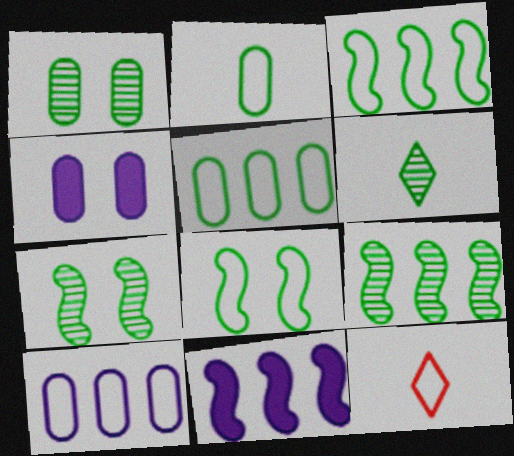[[1, 6, 9], 
[1, 11, 12], 
[4, 9, 12], 
[8, 10, 12]]